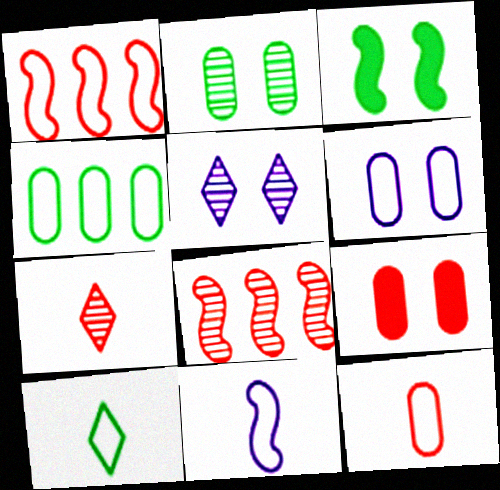[[1, 6, 10], 
[1, 7, 9], 
[2, 6, 9], 
[3, 8, 11], 
[4, 6, 12], 
[10, 11, 12]]